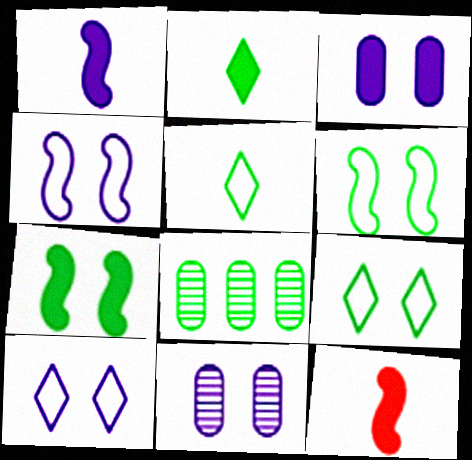[[2, 6, 8], 
[5, 7, 8], 
[8, 10, 12]]